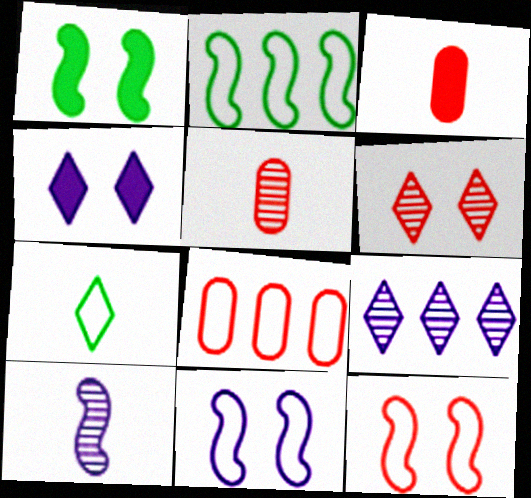[[2, 4, 5], 
[3, 7, 10], 
[7, 8, 11]]